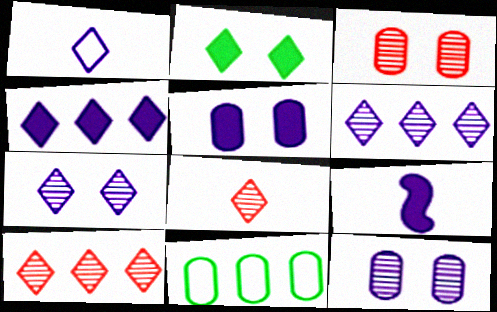[[1, 2, 10], 
[1, 4, 7], 
[4, 5, 9]]